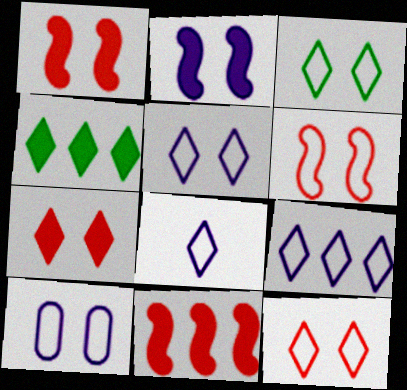[[3, 5, 12], 
[3, 6, 10], 
[5, 8, 9]]